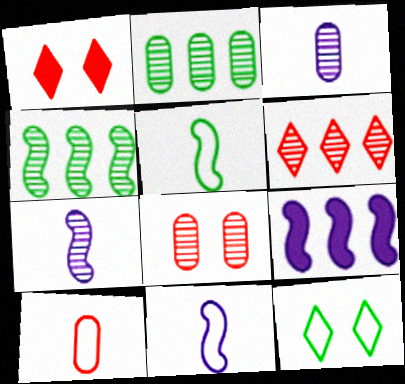[[1, 2, 11], 
[2, 3, 8]]